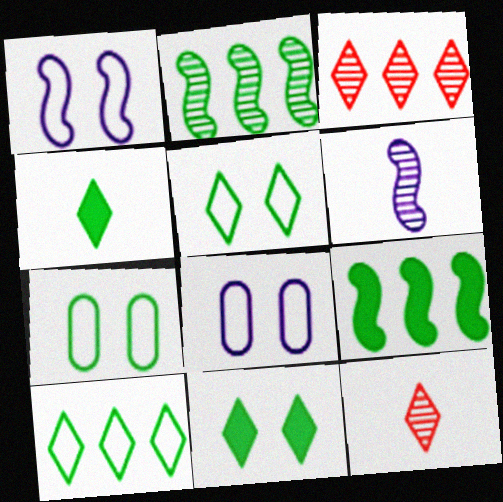[[2, 4, 7], 
[8, 9, 12]]